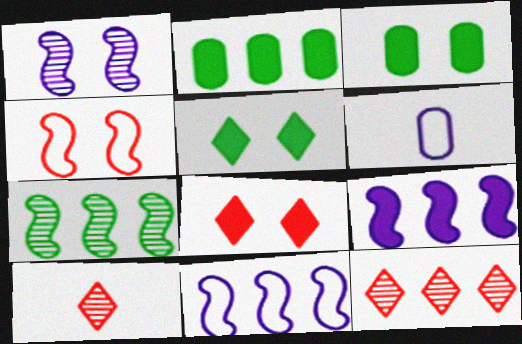[[2, 11, 12], 
[3, 10, 11], 
[6, 7, 8]]